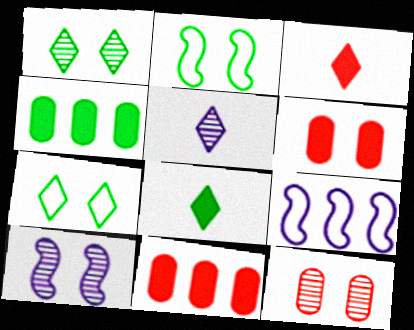[[1, 10, 12], 
[2, 5, 11], 
[6, 7, 10], 
[8, 9, 12]]